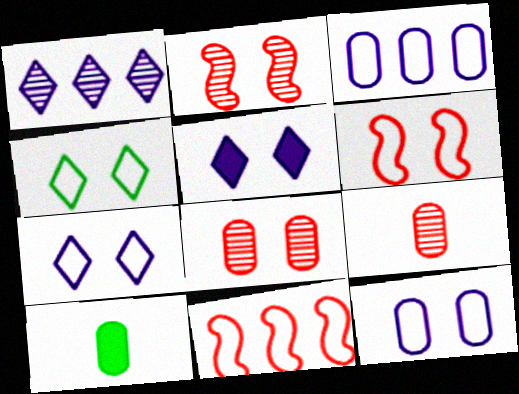[[1, 6, 10], 
[3, 8, 10], 
[4, 6, 12]]